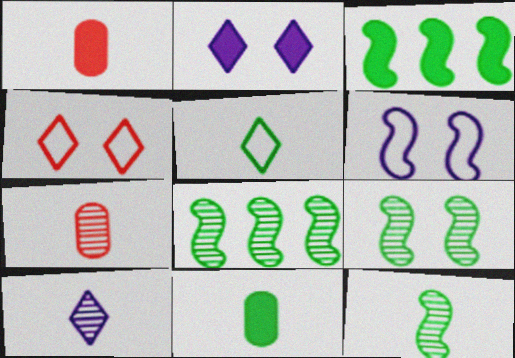[[1, 2, 3], 
[5, 11, 12], 
[7, 10, 12], 
[8, 9, 12]]